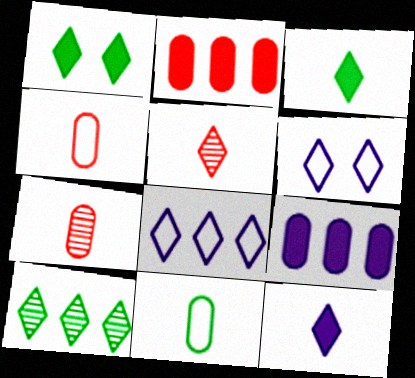[[1, 5, 8]]